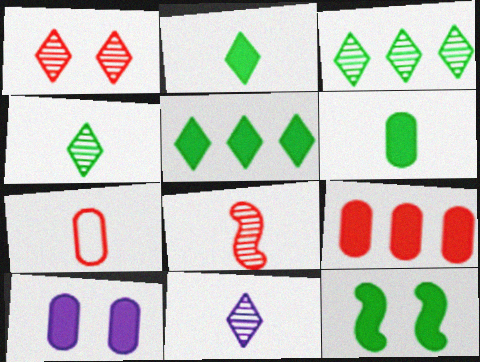[[1, 3, 11], 
[5, 6, 12], 
[6, 9, 10]]